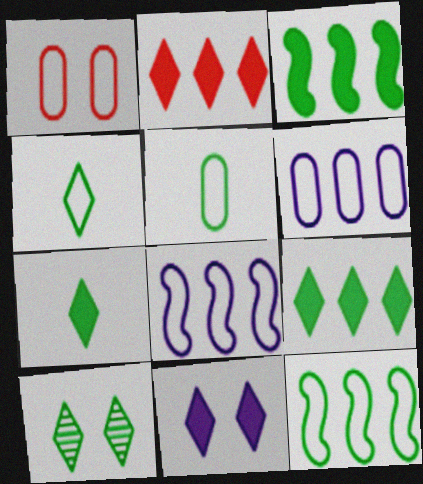[[1, 4, 8], 
[1, 5, 6], 
[2, 7, 11], 
[3, 5, 10], 
[4, 9, 10]]